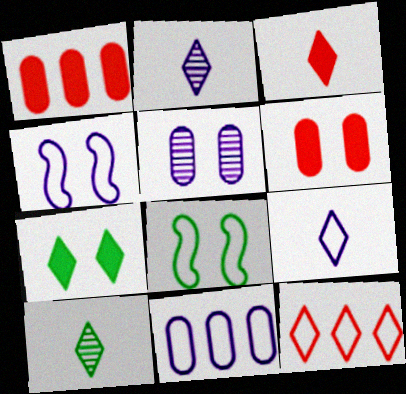[[1, 2, 8], 
[1, 4, 10], 
[2, 7, 12], 
[3, 9, 10], 
[4, 9, 11]]